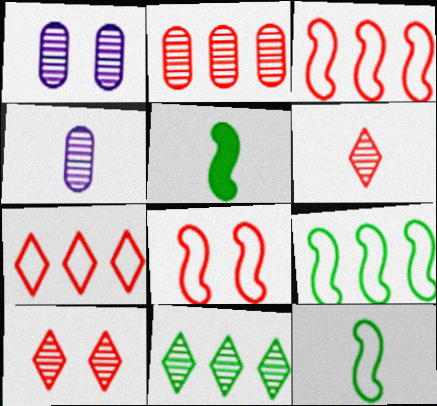[[1, 5, 7]]